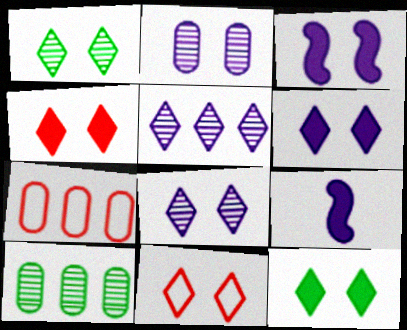[[1, 6, 11], 
[1, 7, 9], 
[4, 6, 12], 
[8, 11, 12], 
[9, 10, 11]]